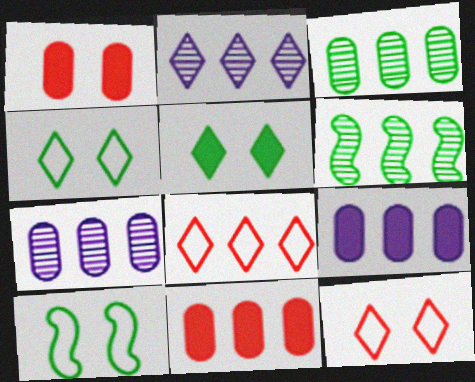[[6, 8, 9]]